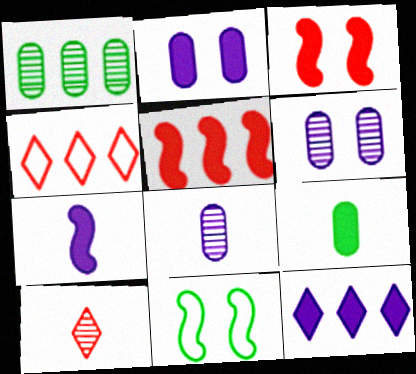[[2, 7, 12], 
[3, 9, 12]]